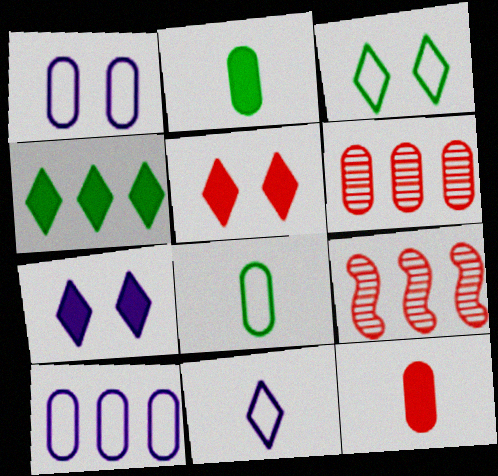[[1, 2, 6], 
[4, 9, 10], 
[7, 8, 9]]